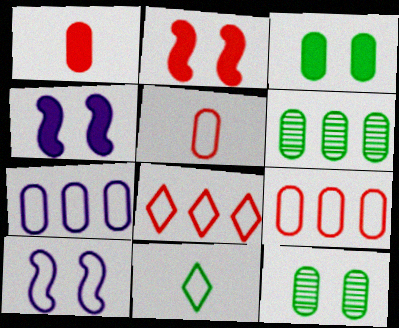[[1, 7, 12], 
[9, 10, 11]]